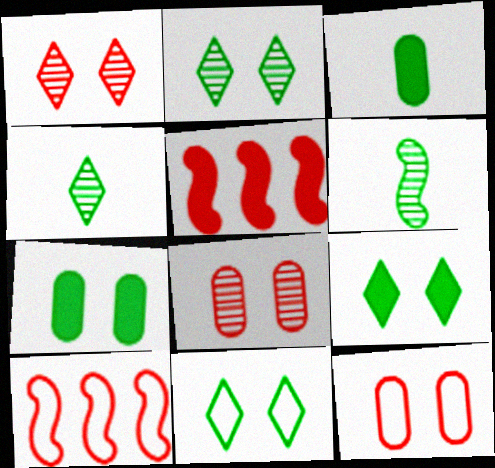[[2, 9, 11]]